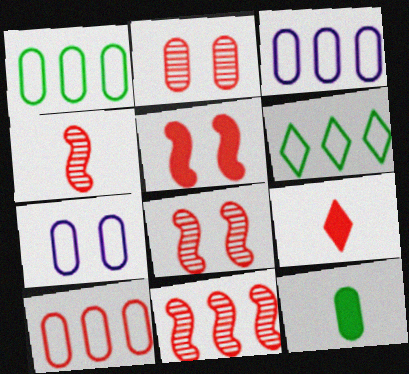[[1, 3, 10], 
[2, 3, 12], 
[4, 8, 11], 
[8, 9, 10]]